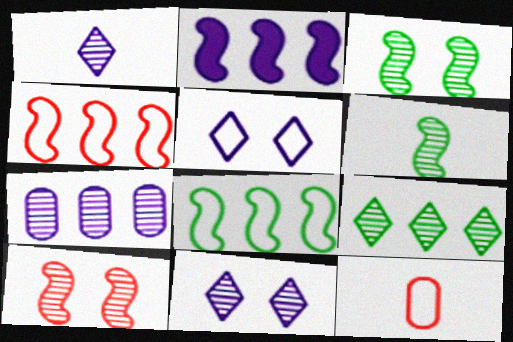[[5, 8, 12]]